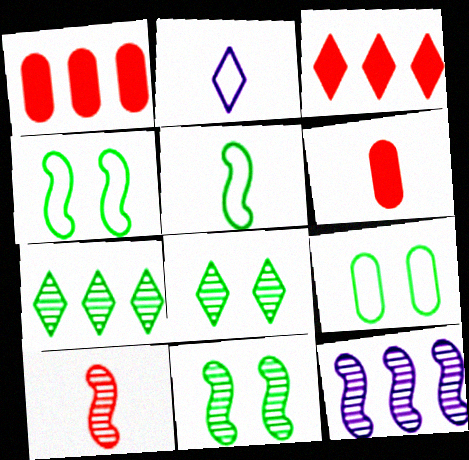[[1, 2, 11], 
[2, 3, 8], 
[10, 11, 12]]